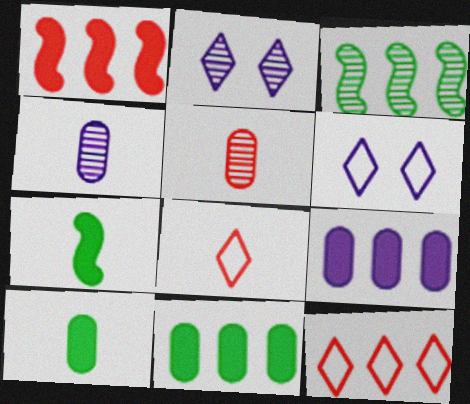[[2, 3, 5], 
[3, 9, 12], 
[4, 7, 8]]